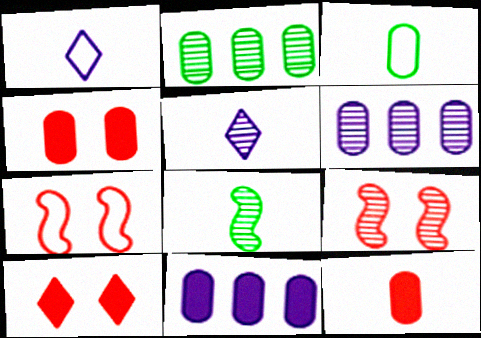[[1, 8, 12], 
[2, 5, 9], 
[3, 4, 6]]